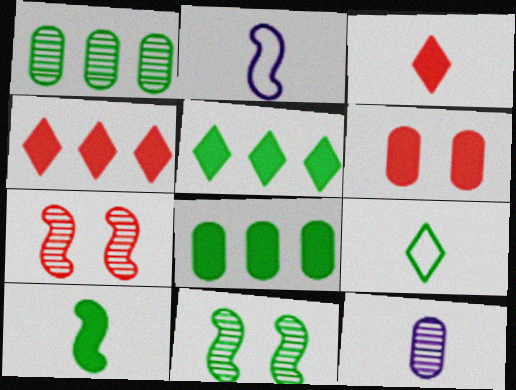[[8, 9, 11]]